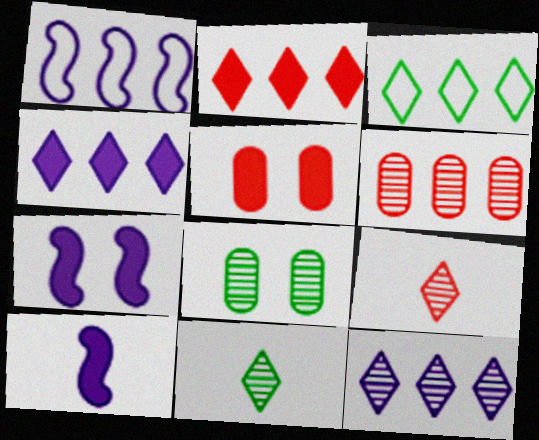[[1, 5, 11], 
[2, 3, 12]]